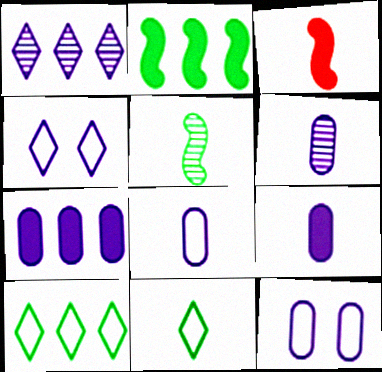[[3, 6, 11], 
[6, 7, 12], 
[6, 8, 9]]